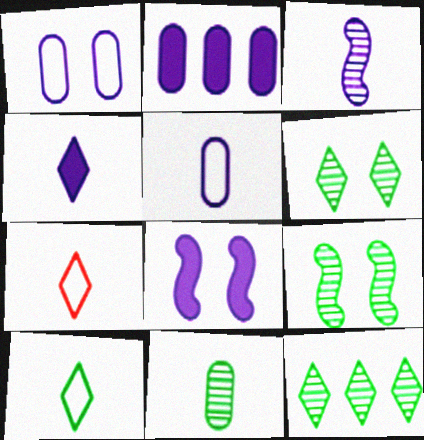[[2, 4, 8], 
[2, 7, 9], 
[3, 4, 5], 
[9, 11, 12]]